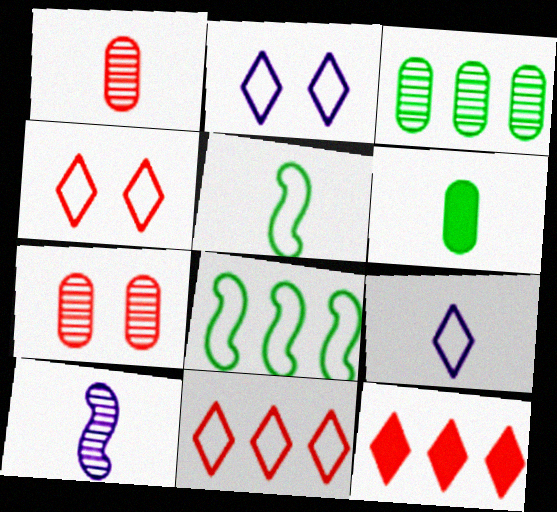[]